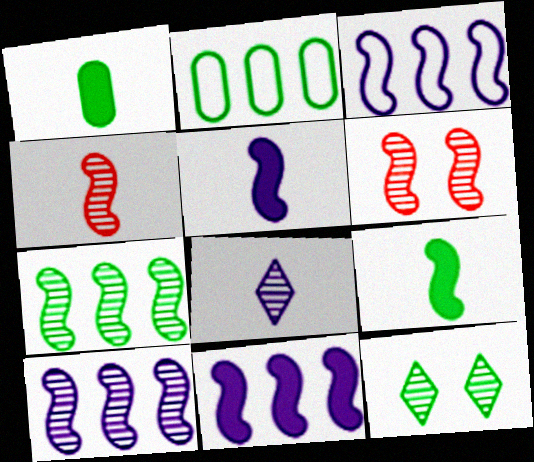[[2, 9, 12], 
[3, 6, 9], 
[3, 10, 11]]